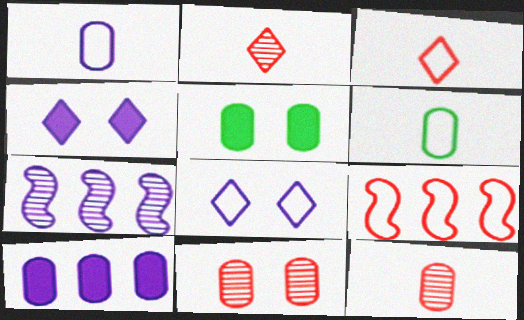[[1, 4, 7], 
[3, 5, 7], 
[6, 8, 9], 
[6, 10, 11]]